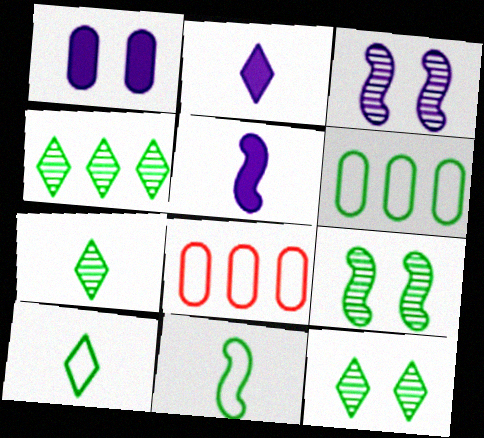[[2, 8, 9], 
[4, 7, 12], 
[5, 8, 12]]